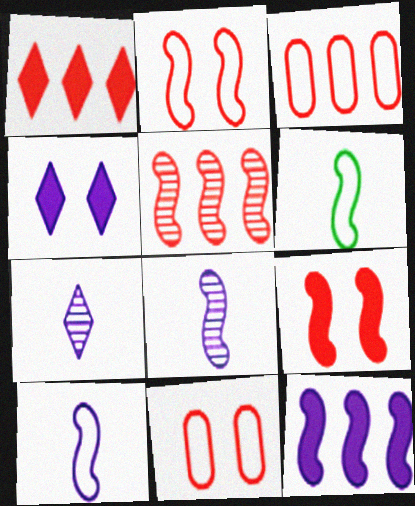[[1, 3, 5]]